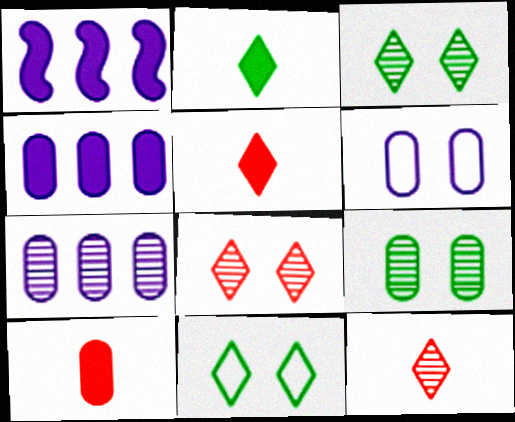[]